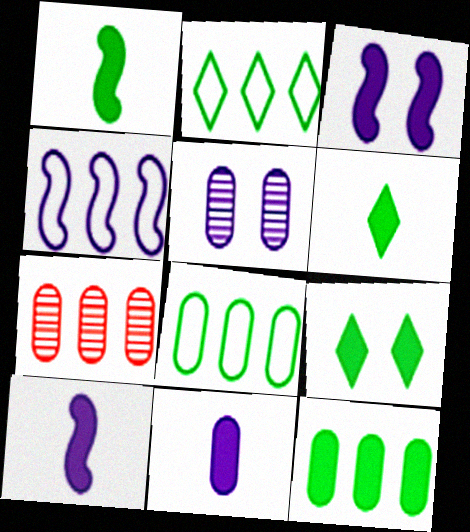[[1, 9, 12]]